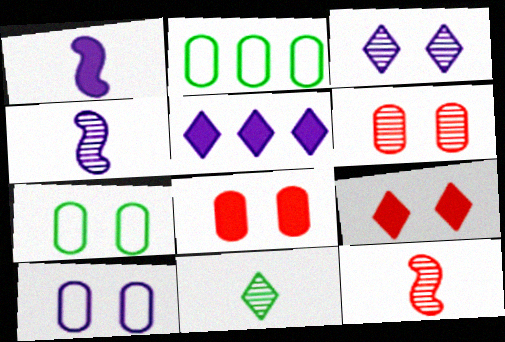[[2, 4, 9], 
[4, 5, 10], 
[5, 7, 12]]